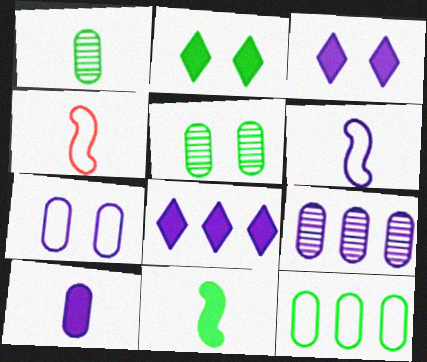[[2, 4, 9], 
[3, 6, 9], 
[4, 5, 8], 
[7, 9, 10]]